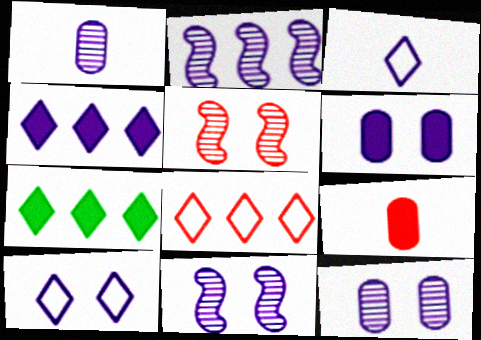[[2, 3, 6], 
[5, 8, 9], 
[6, 10, 11]]